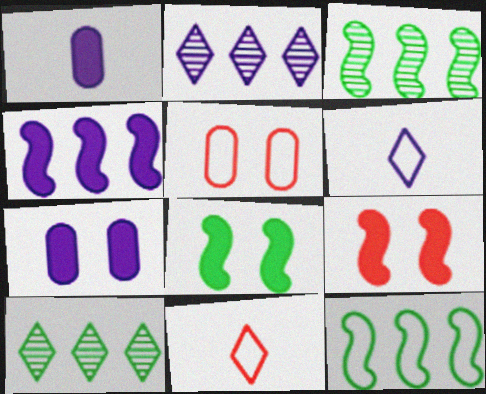[[3, 7, 11], 
[5, 6, 12]]